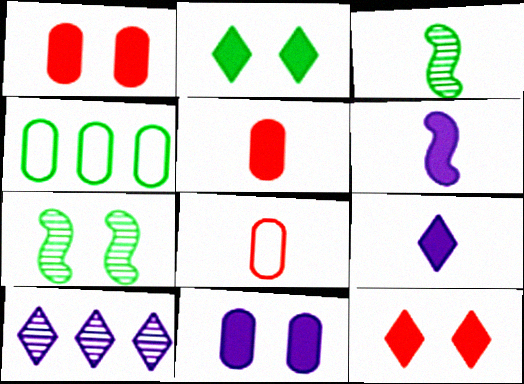[[2, 3, 4], 
[3, 8, 9]]